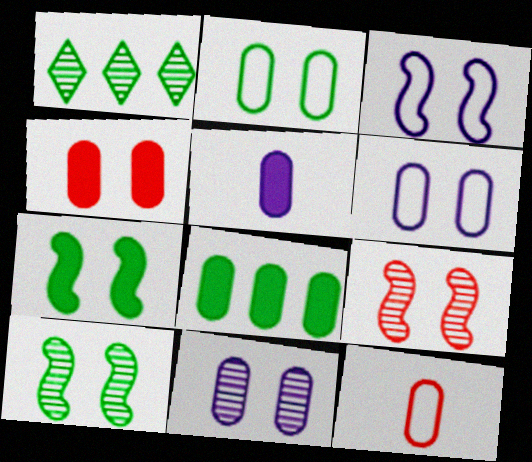[[2, 4, 11], 
[3, 7, 9], 
[4, 5, 8], 
[8, 11, 12]]